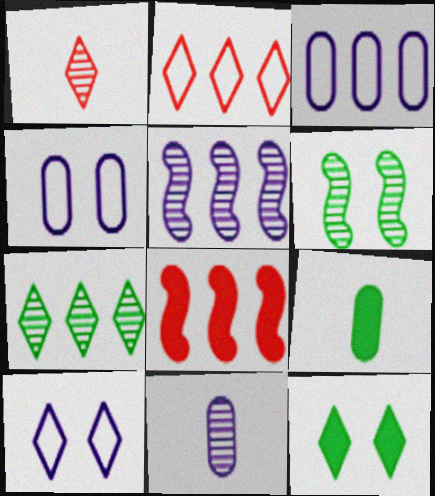[[3, 7, 8]]